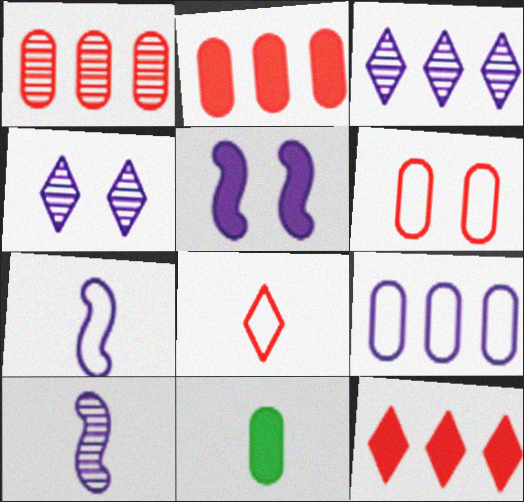[[5, 11, 12], 
[8, 10, 11]]